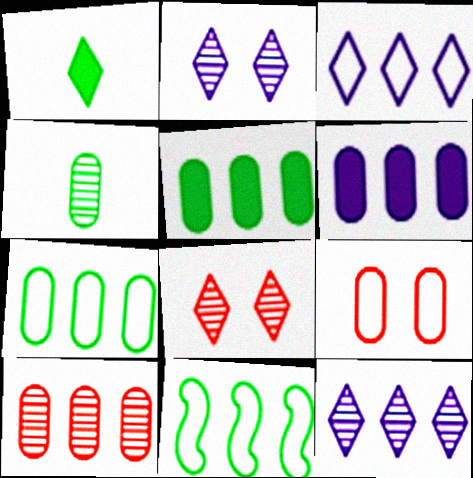[[1, 3, 8], 
[4, 6, 9], 
[6, 7, 10]]